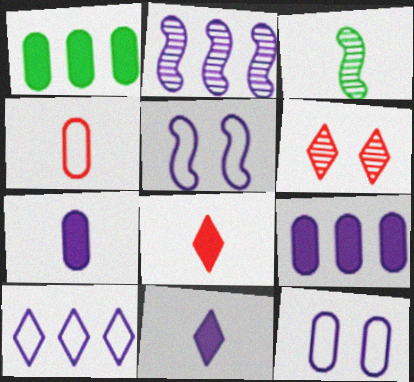[[2, 9, 10], 
[2, 11, 12], 
[3, 4, 11]]